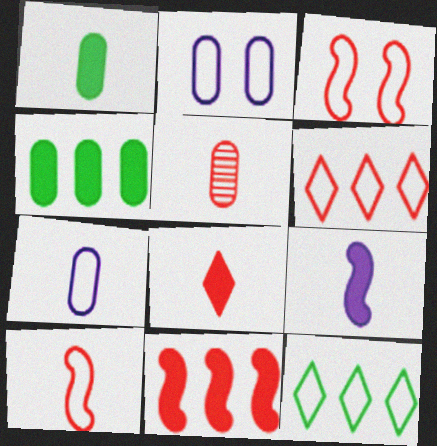[[1, 5, 7], 
[1, 8, 9], 
[2, 4, 5], 
[2, 10, 12], 
[3, 7, 12], 
[5, 8, 10]]